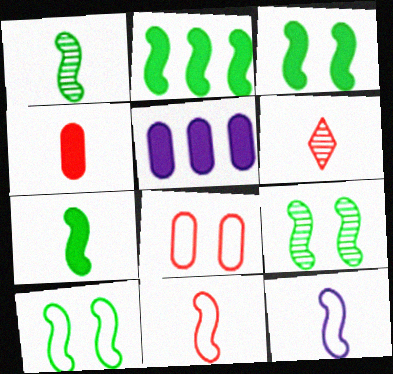[[1, 2, 10], 
[2, 3, 7], 
[3, 9, 10], 
[4, 6, 11], 
[5, 6, 10]]